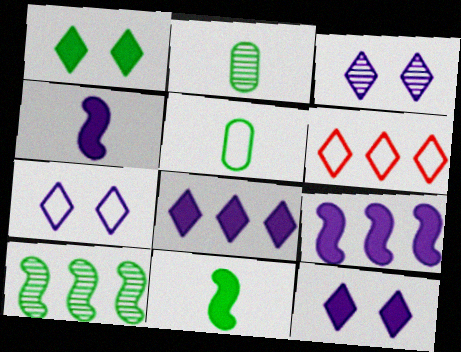[[1, 5, 10], 
[3, 7, 12]]